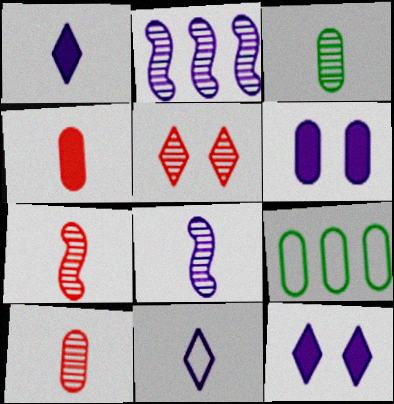[[2, 3, 5], 
[2, 6, 11], 
[6, 9, 10], 
[7, 9, 12]]